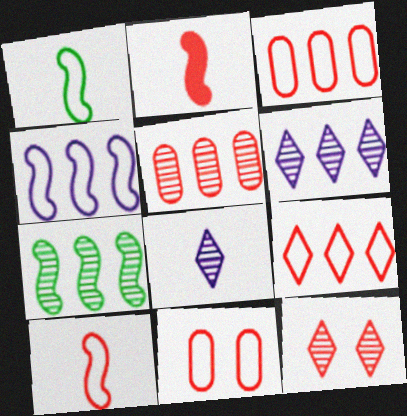[[2, 3, 12], 
[5, 6, 7], 
[9, 10, 11]]